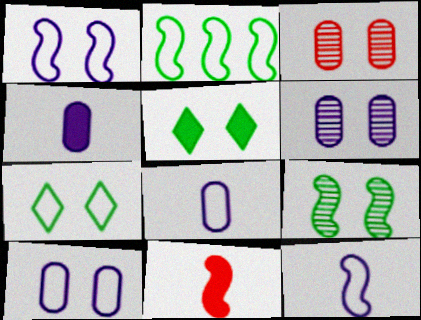[[1, 3, 5]]